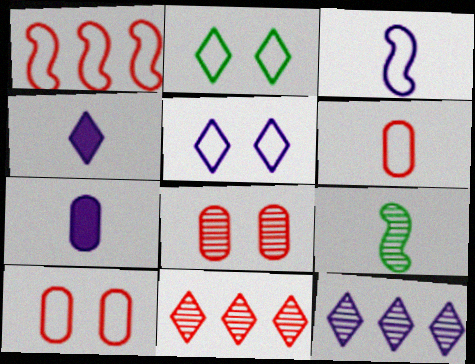[[2, 4, 11], 
[4, 5, 12], 
[4, 6, 9], 
[8, 9, 12]]